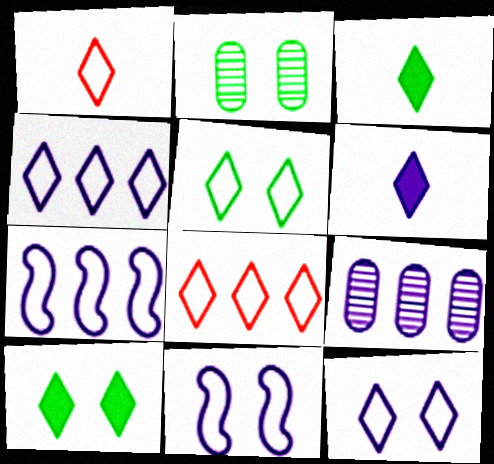[[1, 4, 5], 
[6, 9, 11]]